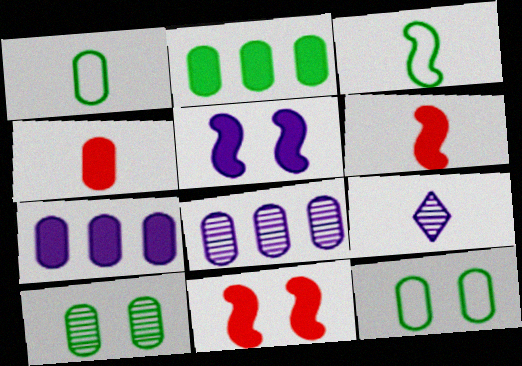[[1, 2, 10], 
[1, 6, 9], 
[3, 4, 9], 
[4, 8, 12]]